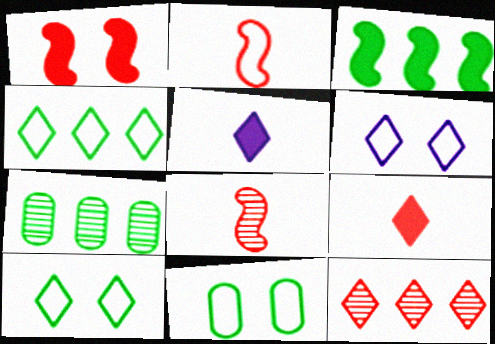[[3, 4, 7], 
[5, 10, 12]]